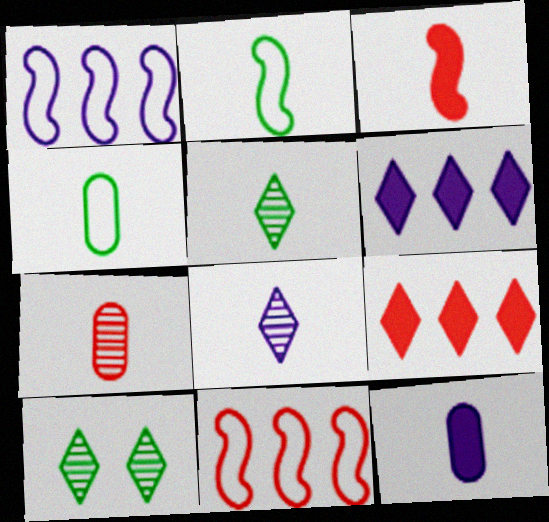[[3, 4, 8], 
[4, 7, 12], 
[10, 11, 12]]